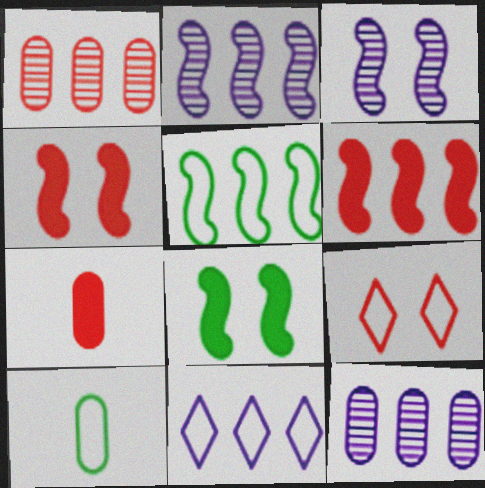[[2, 5, 6]]